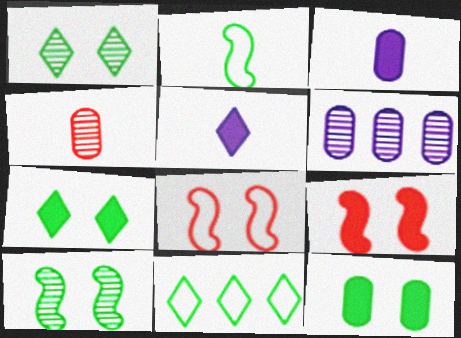[[2, 4, 5]]